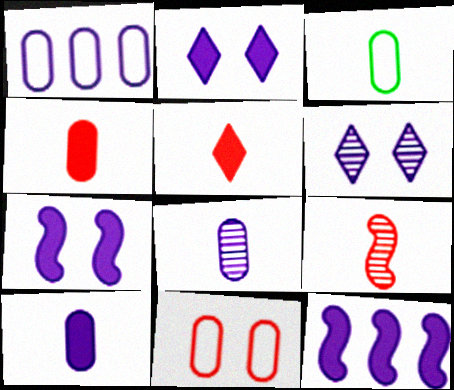[[1, 3, 11], 
[2, 10, 12], 
[3, 4, 8]]